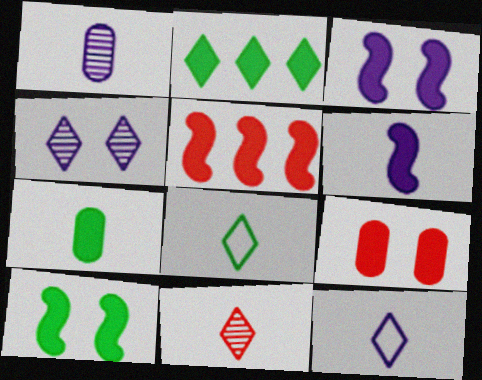[[1, 6, 12], 
[2, 6, 9], 
[2, 7, 10], 
[5, 6, 10]]